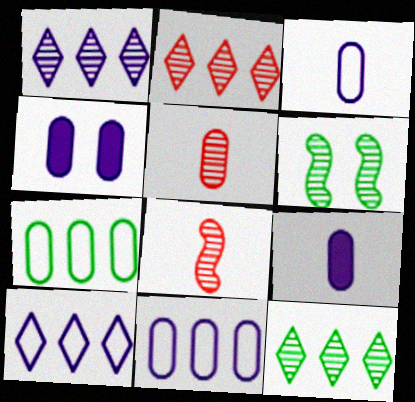[[1, 2, 12], 
[1, 5, 6], 
[4, 5, 7]]